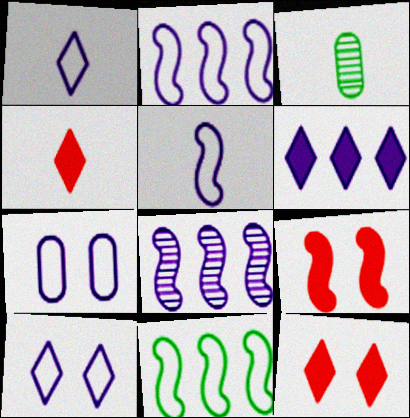[[1, 2, 7], 
[2, 3, 12], 
[3, 4, 5]]